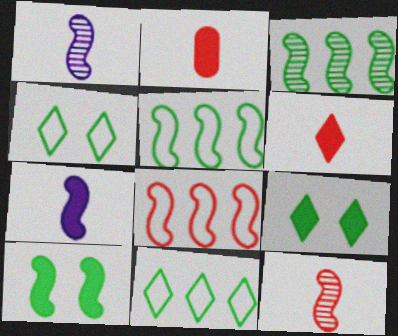[[1, 8, 10]]